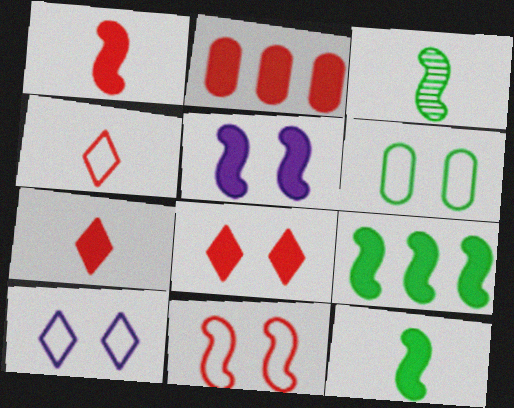[[1, 2, 8], 
[1, 5, 9], 
[2, 3, 10], 
[6, 10, 11]]